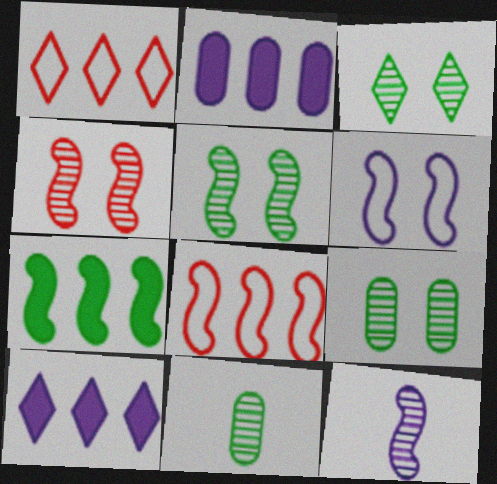[[3, 5, 9]]